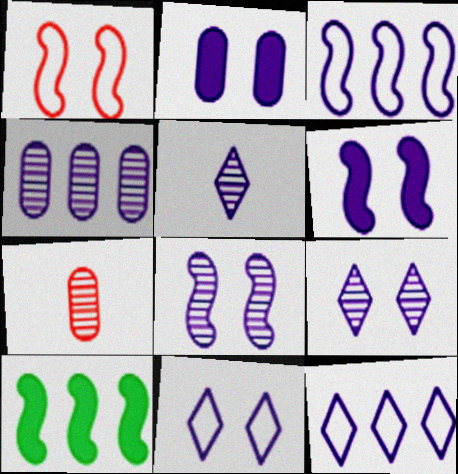[[2, 3, 5], 
[2, 8, 11], 
[4, 5, 8], 
[7, 10, 11]]